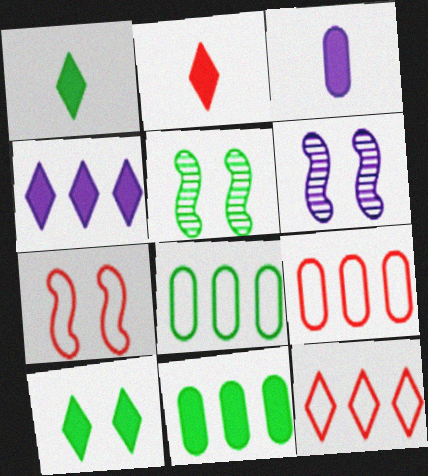[[1, 5, 8], 
[1, 6, 9], 
[2, 4, 10], 
[2, 6, 8], 
[3, 5, 12]]